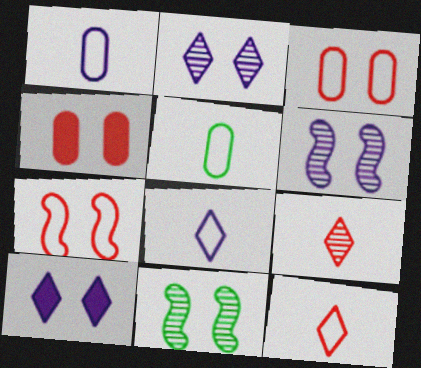[[3, 10, 11]]